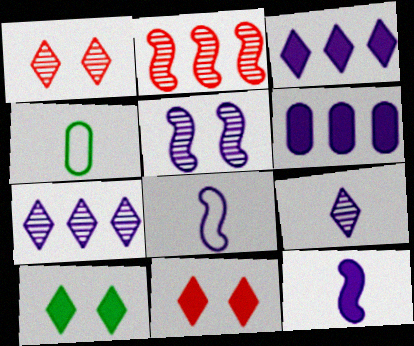[]